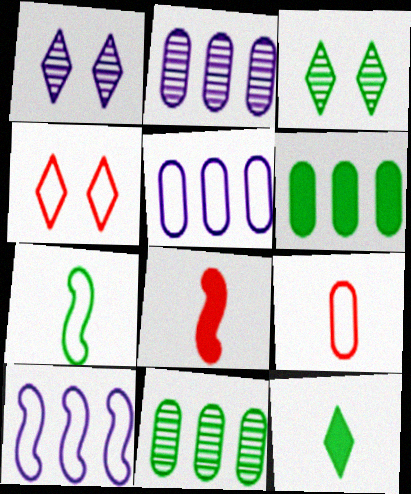[[3, 5, 8], 
[3, 6, 7], 
[4, 5, 7]]